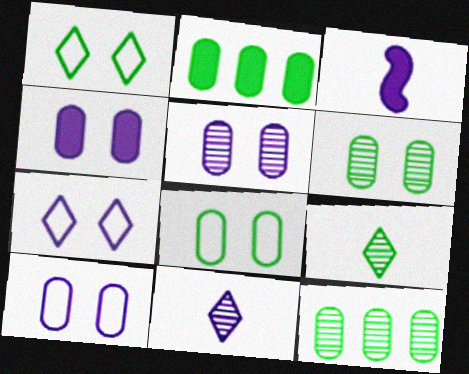[[4, 5, 10]]